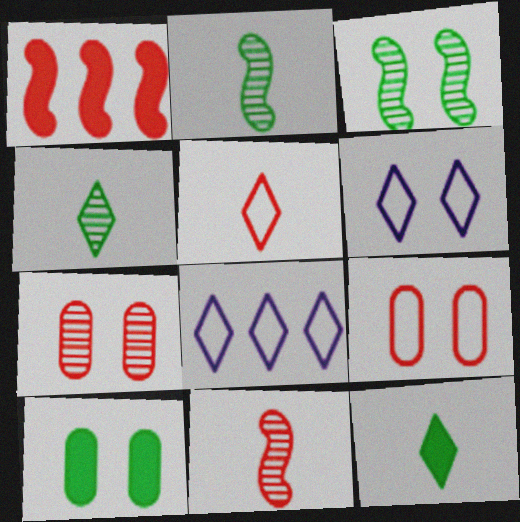[[1, 5, 7], 
[8, 10, 11]]